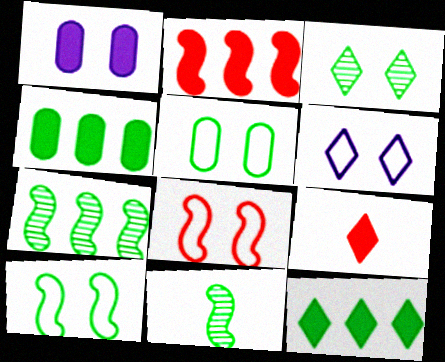[[1, 3, 8], 
[5, 6, 8], 
[5, 11, 12]]